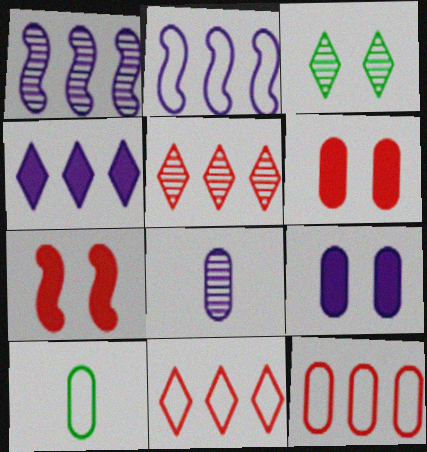[]